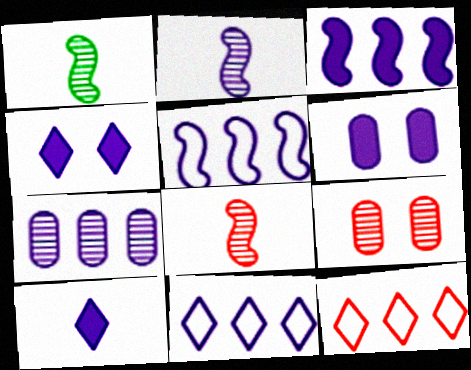[[1, 2, 8], 
[1, 6, 12], 
[2, 6, 11], 
[3, 6, 10], 
[3, 7, 11]]